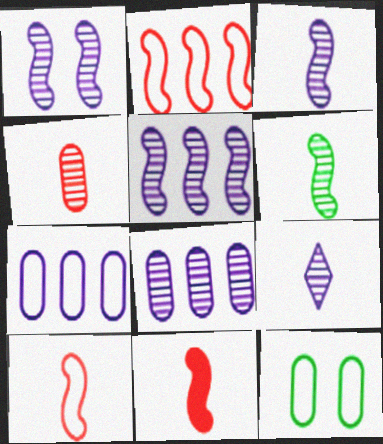[[1, 3, 5], 
[1, 8, 9], 
[4, 6, 9]]